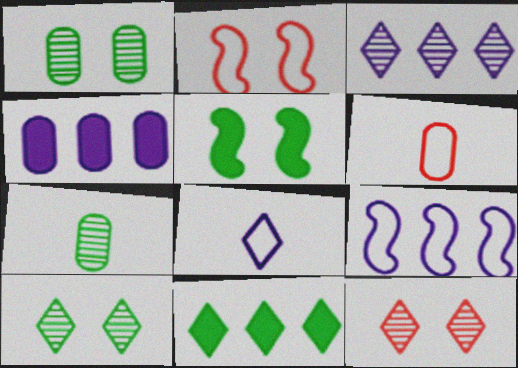[[1, 4, 6], 
[3, 4, 9], 
[3, 5, 6], 
[8, 11, 12]]